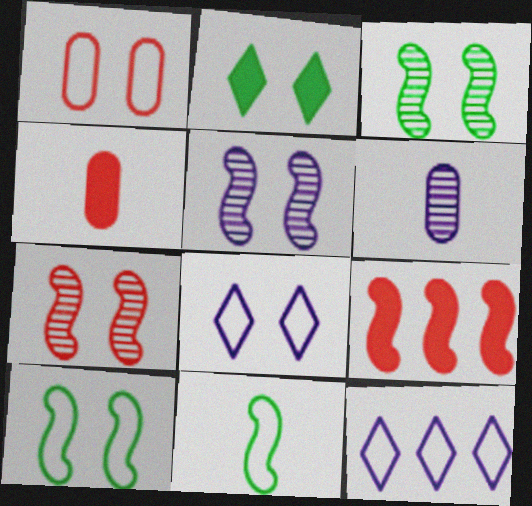[[1, 2, 5], 
[1, 8, 10], 
[1, 11, 12], 
[3, 4, 12], 
[3, 5, 7], 
[5, 9, 11]]